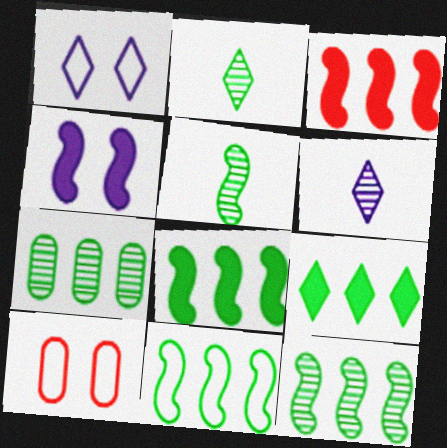[[6, 8, 10], 
[7, 9, 11], 
[8, 11, 12]]